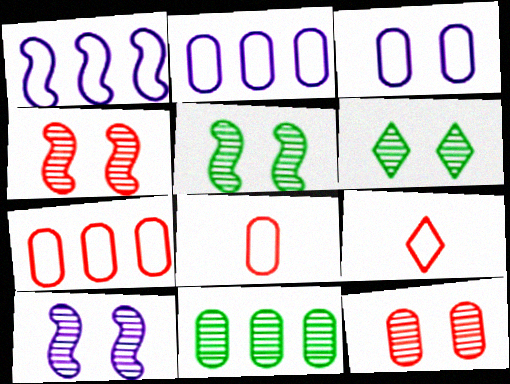[[4, 5, 10], 
[6, 10, 12]]